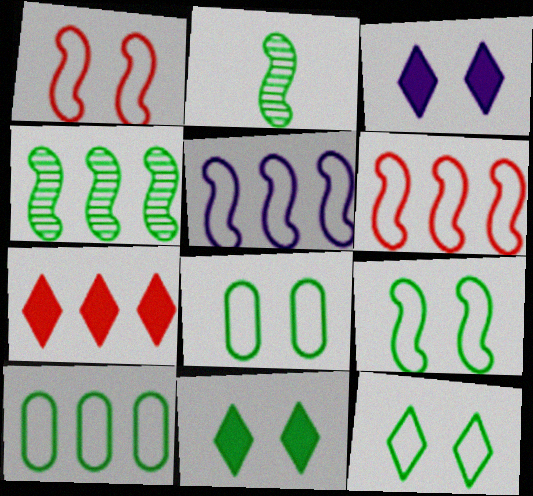[[2, 10, 11], 
[8, 9, 12]]